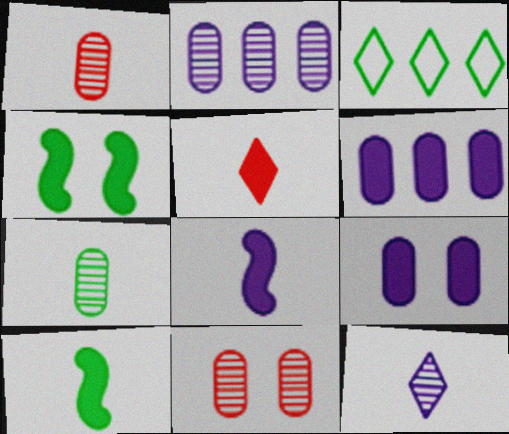[[2, 7, 11], 
[3, 4, 7], 
[3, 8, 11], 
[4, 5, 6]]